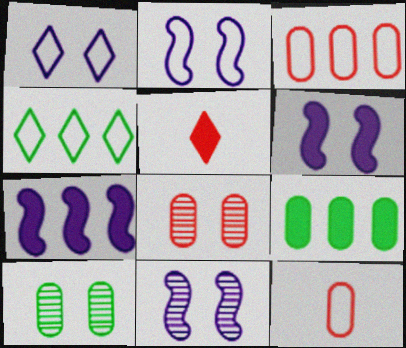[[2, 4, 12], 
[2, 6, 11], 
[5, 6, 9]]